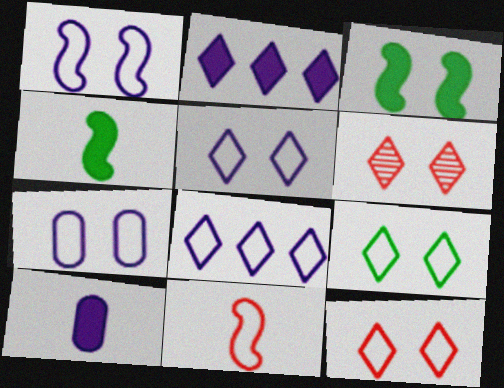[[1, 5, 7], 
[3, 6, 7], 
[5, 9, 12]]